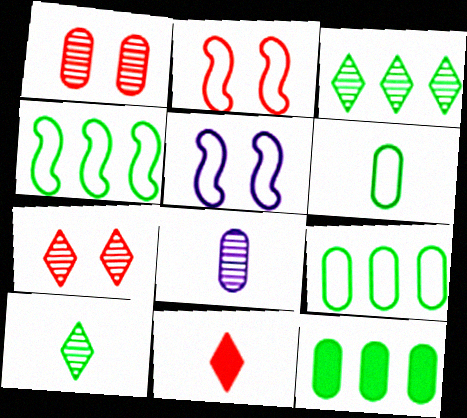[[3, 4, 12]]